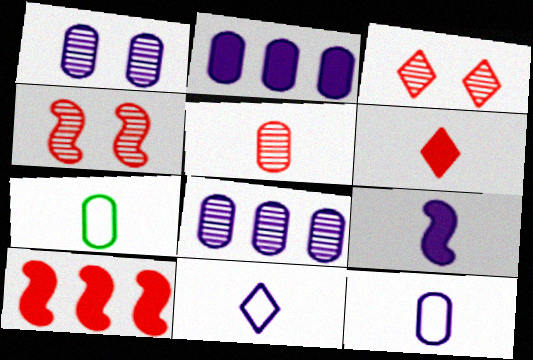[[1, 2, 12]]